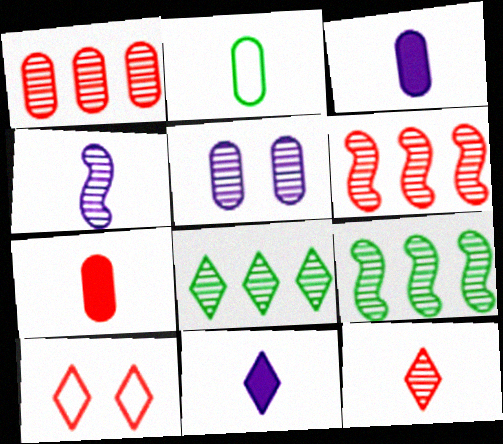[[3, 9, 10], 
[5, 9, 12], 
[6, 7, 10], 
[8, 10, 11]]